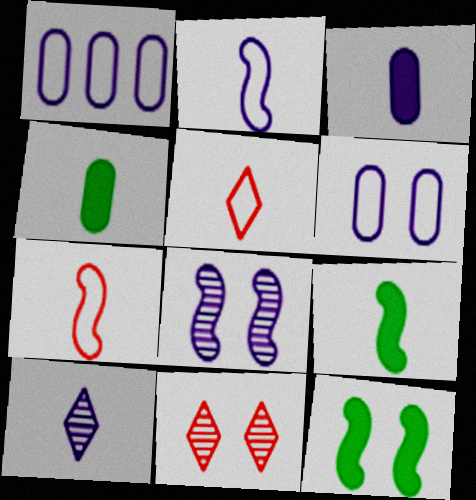[[1, 9, 11], 
[2, 3, 10], 
[4, 7, 10], 
[6, 11, 12]]